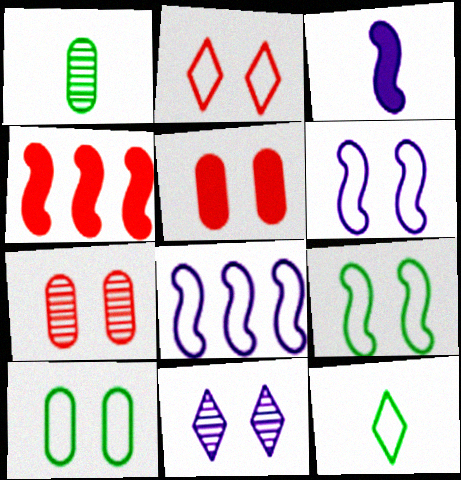[[2, 6, 10], 
[5, 9, 11]]